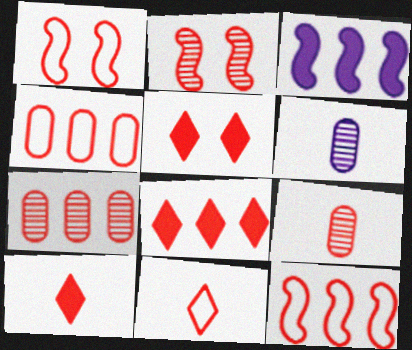[[1, 4, 11], 
[1, 7, 10], 
[1, 8, 9], 
[2, 4, 10], 
[5, 8, 10], 
[5, 9, 12], 
[7, 8, 12]]